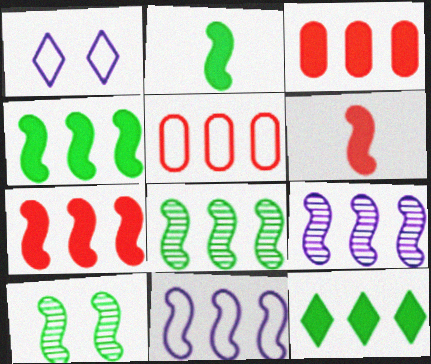[[5, 9, 12], 
[6, 10, 11], 
[7, 8, 11]]